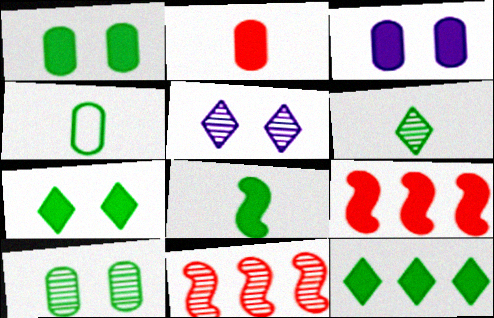[[1, 8, 12], 
[4, 5, 9], 
[4, 6, 8]]